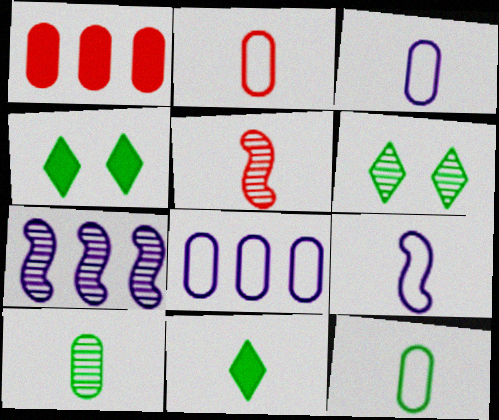[[1, 6, 9], 
[2, 3, 12], 
[2, 4, 7], 
[3, 5, 11], 
[4, 5, 8]]